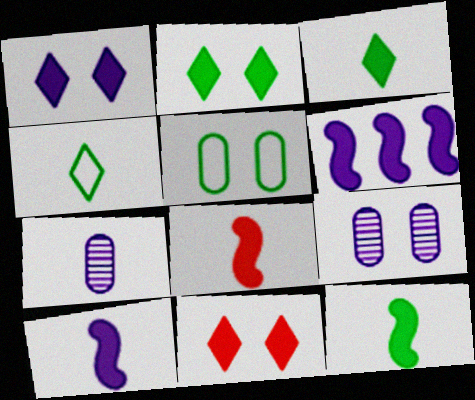[[1, 2, 11], 
[4, 7, 8], 
[8, 10, 12]]